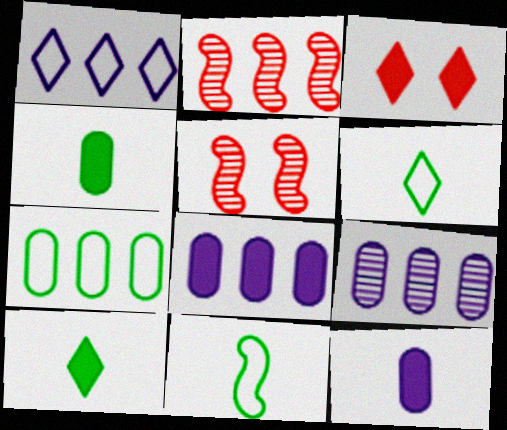[[1, 4, 5], 
[3, 9, 11], 
[5, 6, 8]]